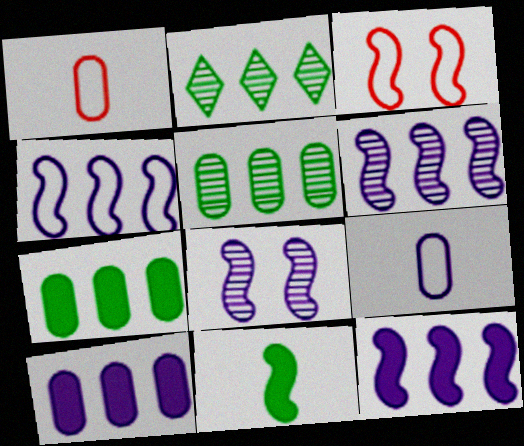[[3, 6, 11], 
[4, 6, 12]]